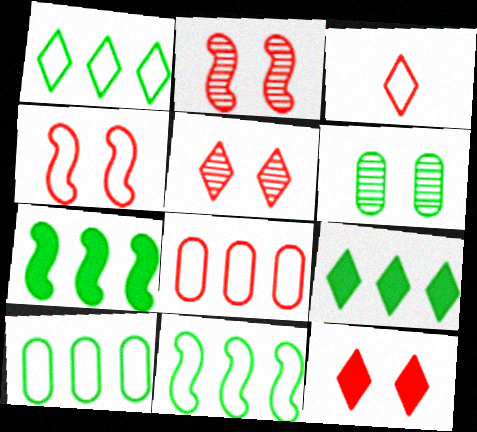[[1, 10, 11], 
[3, 4, 8]]